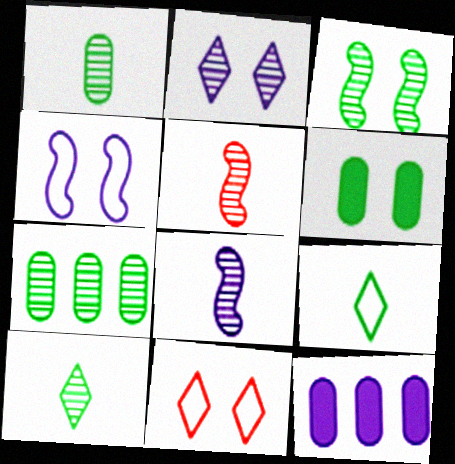[[2, 5, 7], 
[3, 7, 10]]